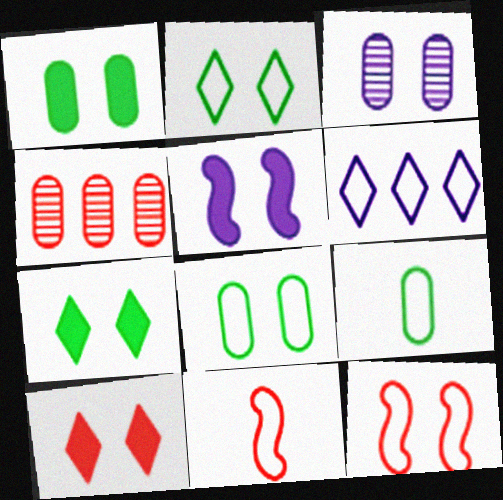[[1, 5, 10], 
[3, 7, 12], 
[4, 10, 11], 
[6, 8, 11], 
[6, 9, 12]]